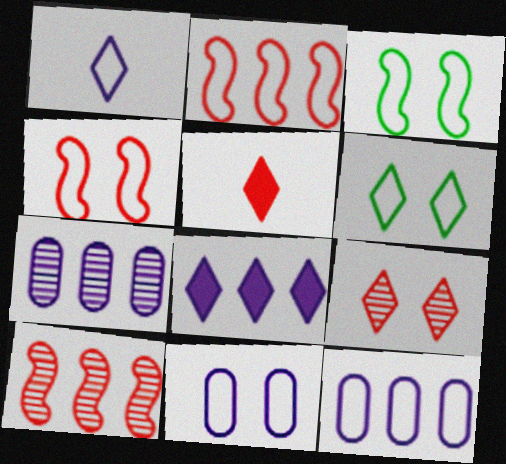[[3, 5, 7], 
[4, 6, 11]]